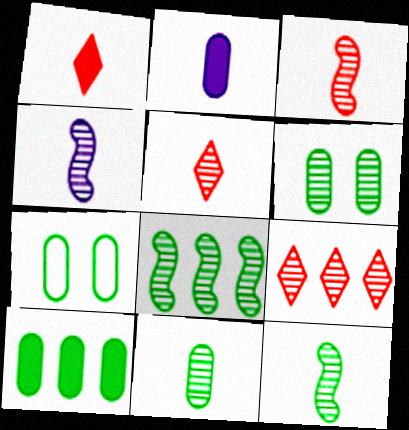[[3, 4, 12], 
[4, 5, 11], 
[4, 6, 9], 
[7, 10, 11]]